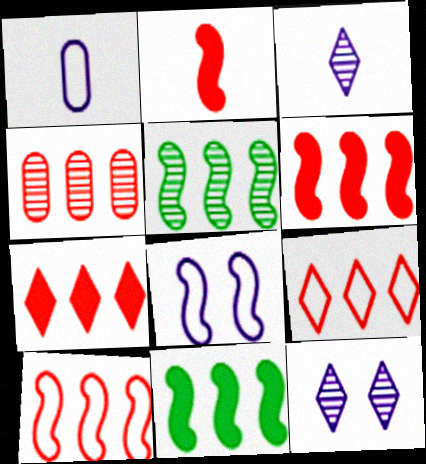[[2, 5, 8], 
[4, 6, 9], 
[4, 7, 10]]